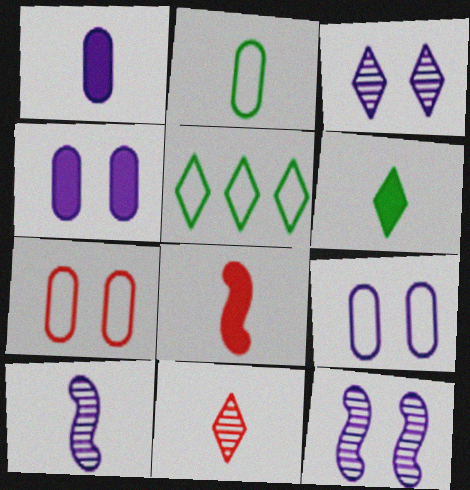[[1, 6, 8]]